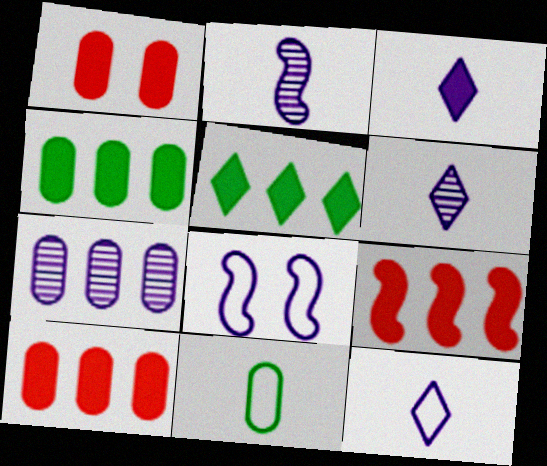[[1, 7, 11], 
[3, 6, 12], 
[3, 7, 8]]